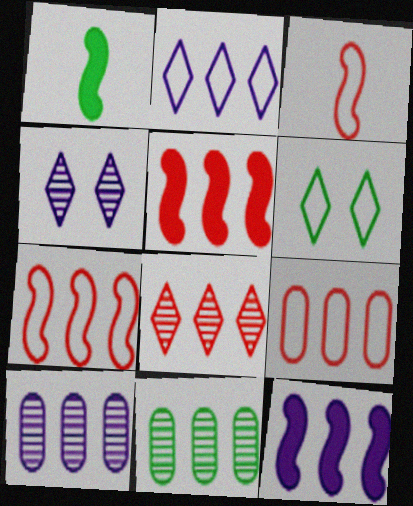[[1, 4, 9], 
[1, 6, 11], 
[2, 5, 11], 
[2, 10, 12], 
[5, 8, 9]]